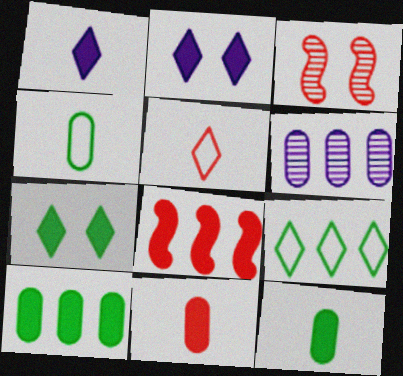[[2, 8, 12], 
[6, 8, 9]]